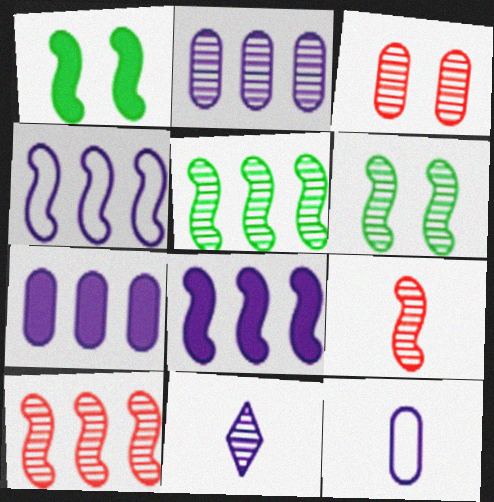[[1, 4, 9], 
[3, 5, 11]]